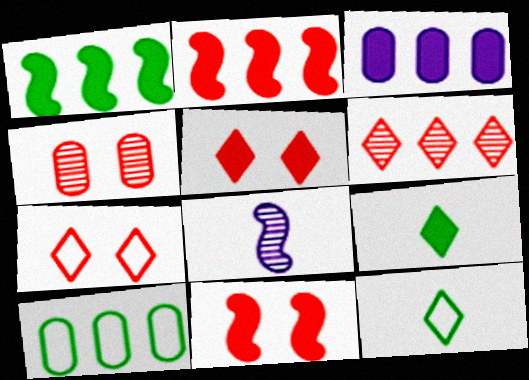[[3, 9, 11], 
[4, 7, 11], 
[5, 8, 10]]